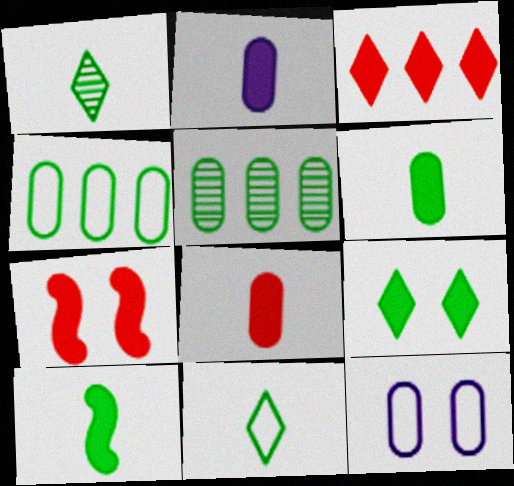[[2, 6, 8], 
[3, 7, 8], 
[5, 8, 12]]